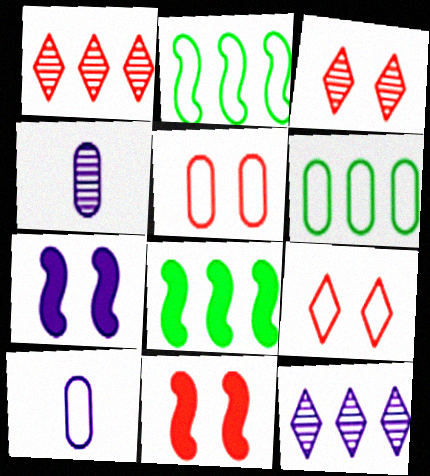[[2, 9, 10], 
[3, 5, 11], 
[3, 8, 10], 
[4, 8, 9], 
[5, 6, 10], 
[7, 10, 12]]